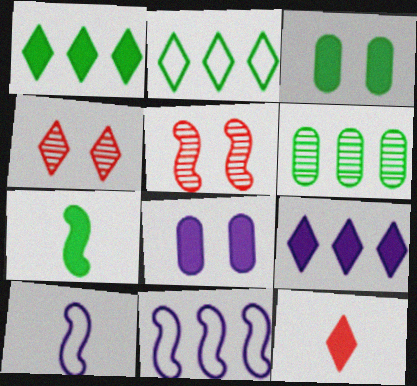[[1, 3, 7], 
[5, 7, 11]]